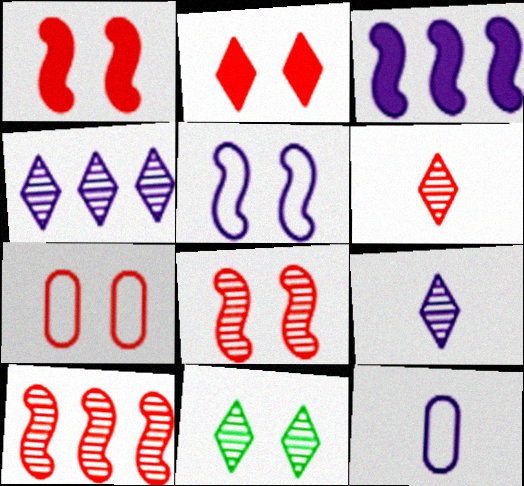[[2, 7, 8], 
[4, 6, 11]]